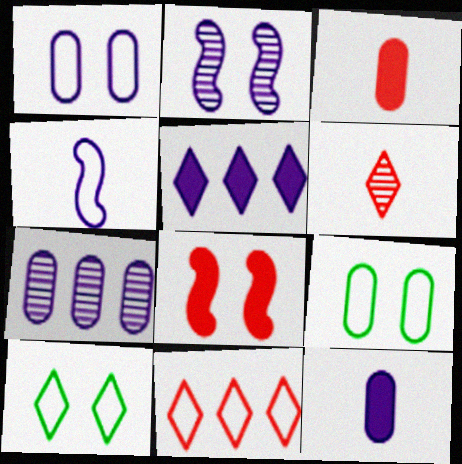[[1, 7, 12], 
[3, 7, 9], 
[4, 9, 11], 
[5, 6, 10]]